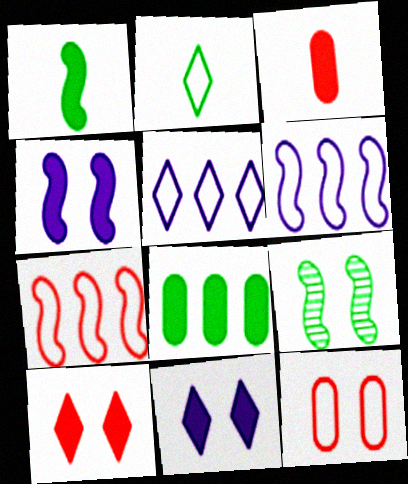[[2, 6, 12], 
[2, 8, 9], 
[3, 5, 9], 
[9, 11, 12]]